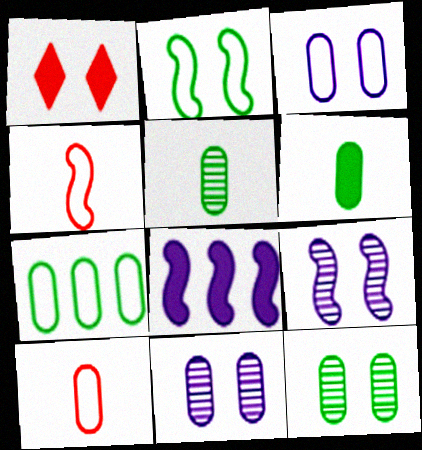[[1, 2, 11], 
[1, 6, 8], 
[3, 7, 10], 
[6, 7, 12]]